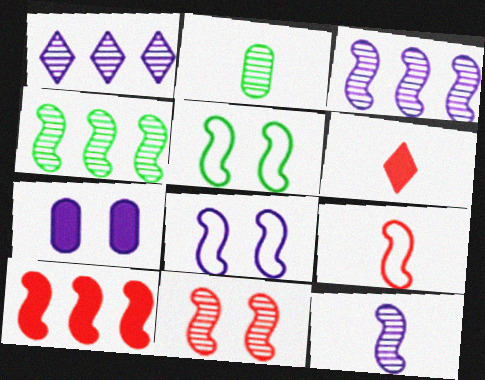[[1, 2, 11], 
[4, 11, 12], 
[5, 10, 12], 
[9, 10, 11]]